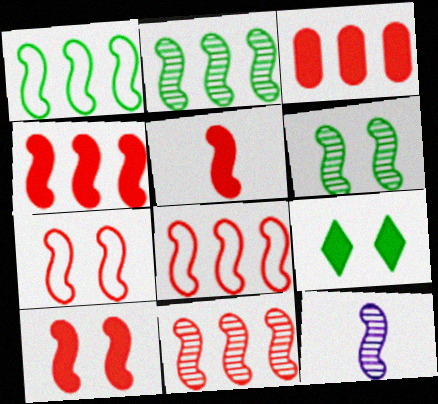[[1, 10, 12], 
[4, 5, 10], 
[4, 8, 11], 
[5, 7, 11], 
[6, 11, 12]]